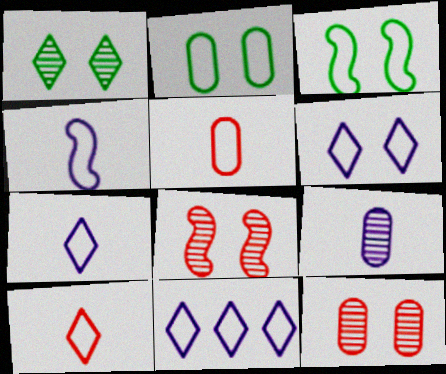[[3, 5, 11], 
[6, 7, 11]]